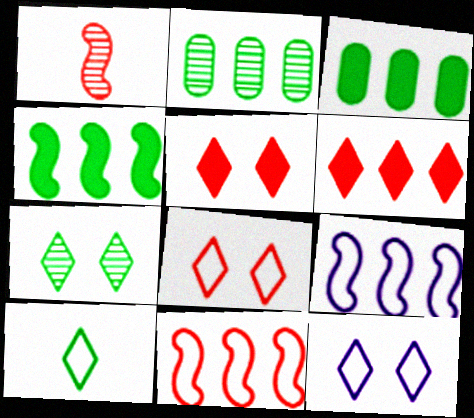[[1, 3, 12], 
[2, 6, 9], 
[5, 7, 12]]